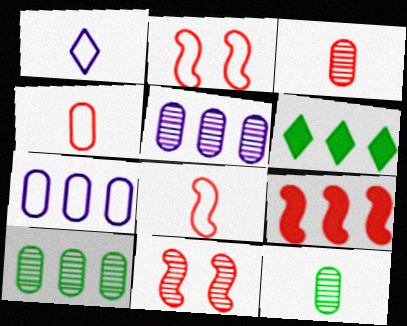[[8, 9, 11]]